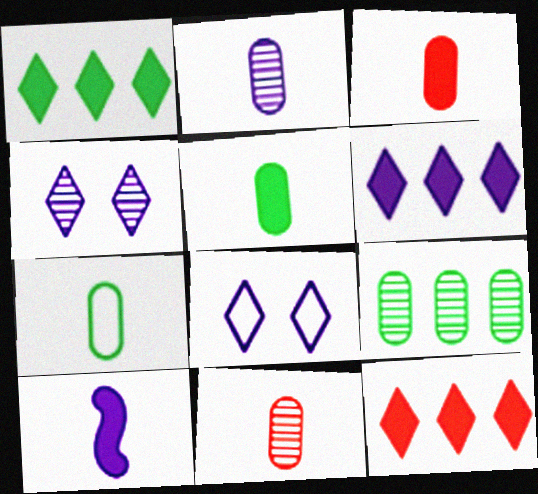[[1, 6, 12], 
[2, 3, 7]]